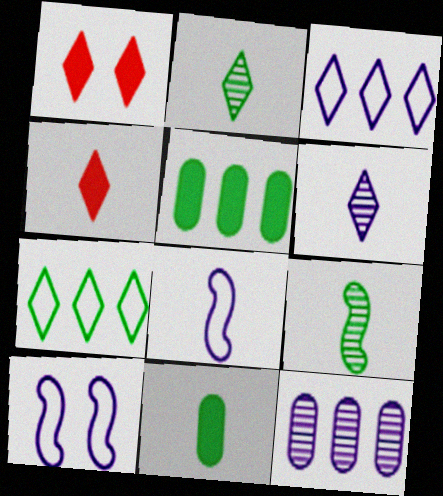[[1, 2, 3], 
[1, 6, 7]]